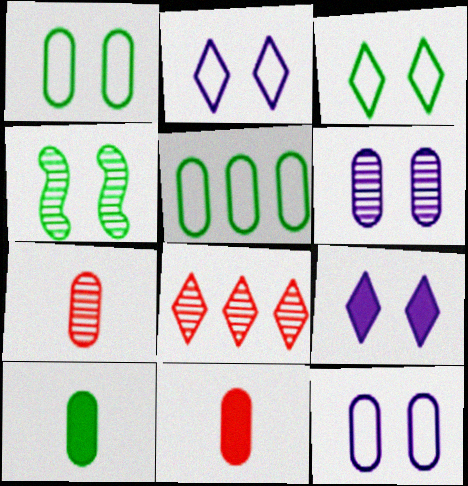[[5, 6, 11]]